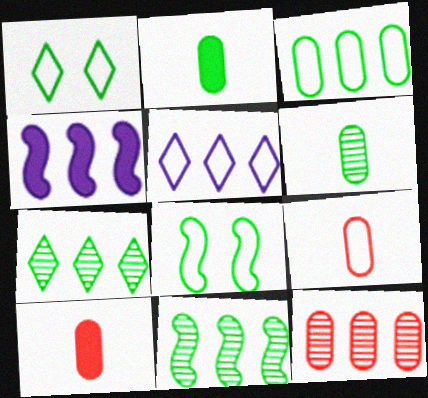[[1, 2, 11], 
[2, 7, 8], 
[5, 8, 9]]